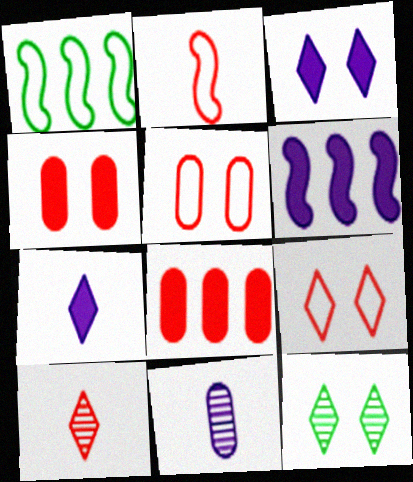[[3, 9, 12]]